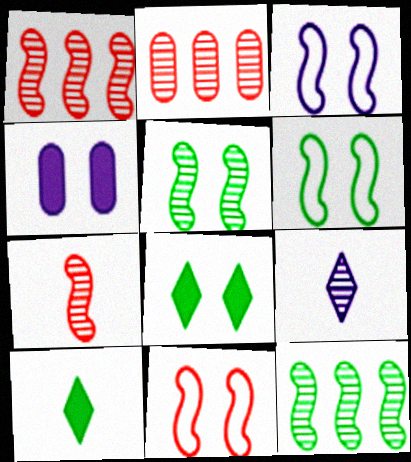[[2, 3, 10], 
[2, 5, 9], 
[3, 6, 11]]